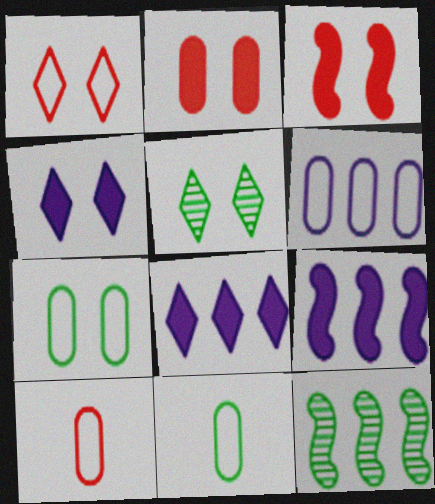[[1, 4, 5], 
[4, 10, 12], 
[5, 9, 10], 
[6, 7, 10]]